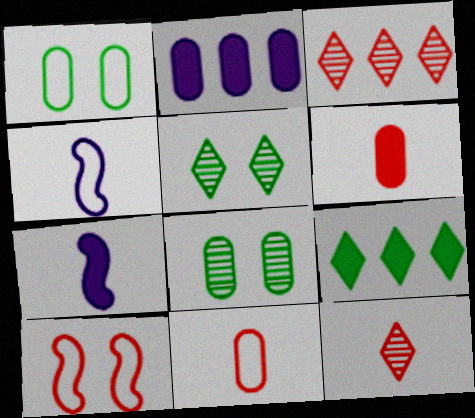[[1, 3, 7], 
[2, 8, 11], 
[3, 6, 10]]